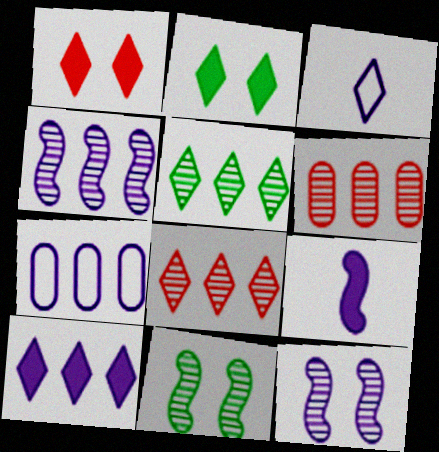[[1, 3, 5], 
[2, 3, 8], 
[4, 5, 6], 
[4, 7, 10]]